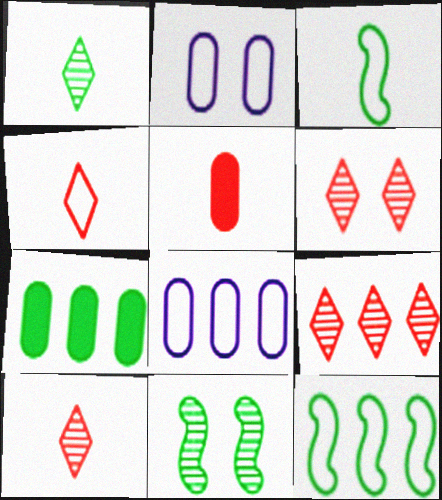[[2, 4, 12], 
[6, 9, 10]]